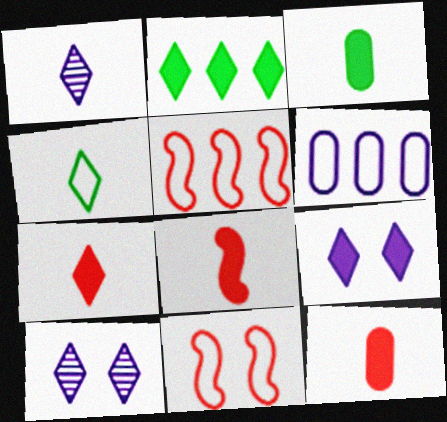[[1, 4, 7], 
[2, 7, 9], 
[3, 5, 10], 
[4, 6, 11], 
[7, 8, 12]]